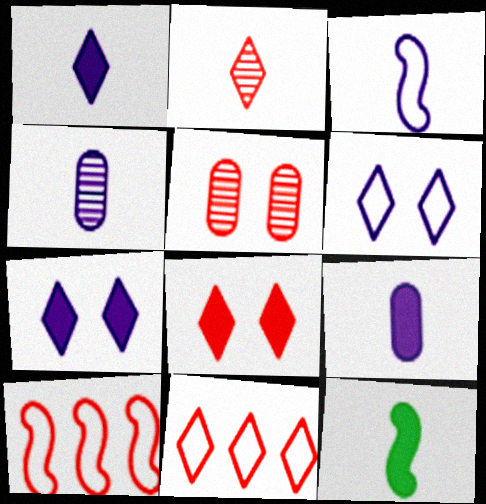[[1, 3, 4], 
[2, 8, 11]]